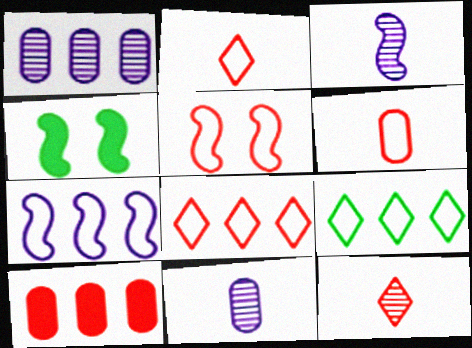[[1, 2, 4], 
[4, 8, 11], 
[5, 6, 8], 
[5, 10, 12]]